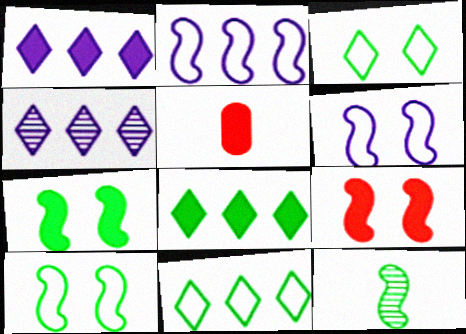[[1, 5, 7], 
[2, 9, 12], 
[4, 5, 10]]